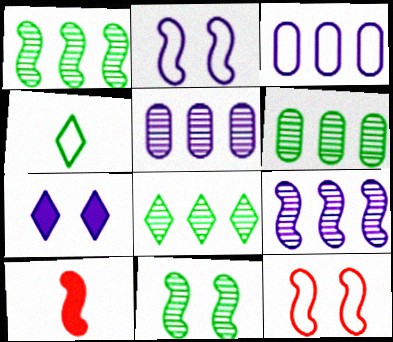[[1, 2, 10], 
[1, 6, 8], 
[3, 4, 12]]